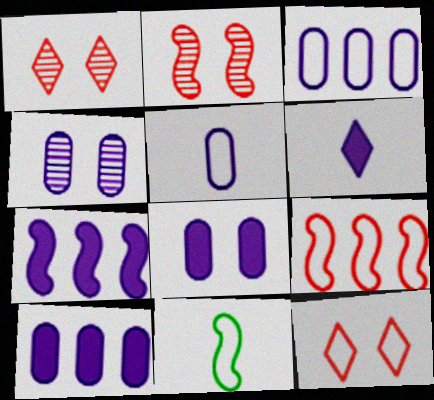[[1, 10, 11], 
[2, 7, 11], 
[3, 11, 12], 
[4, 5, 10], 
[6, 7, 8]]